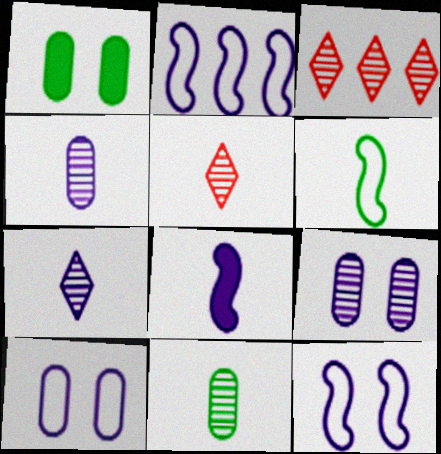[[1, 2, 5]]